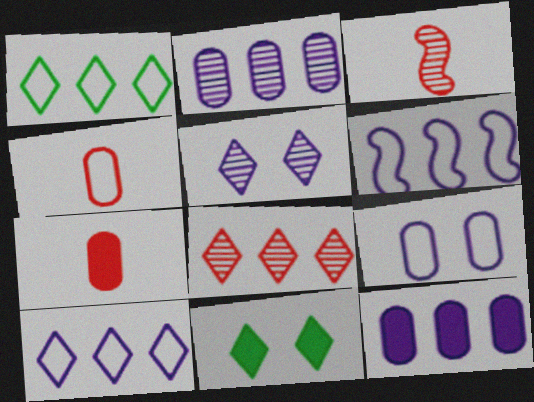[]